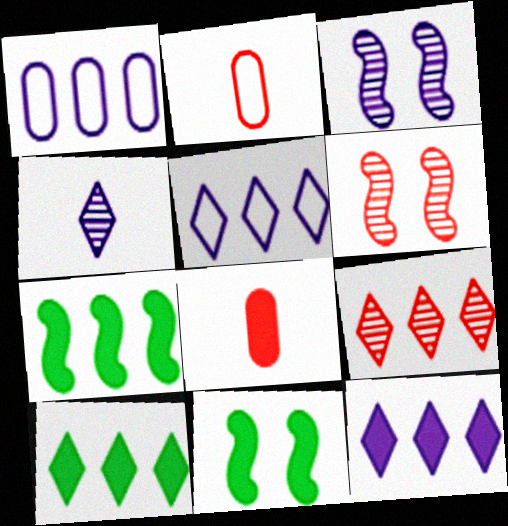[[1, 7, 9], 
[2, 3, 10], 
[5, 9, 10], 
[8, 11, 12]]